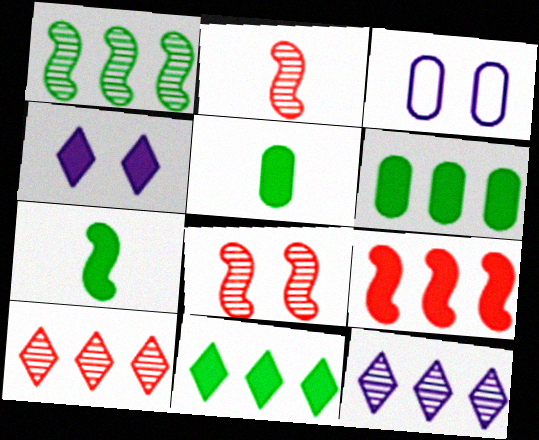[[2, 3, 11], 
[3, 7, 10], 
[4, 5, 9]]